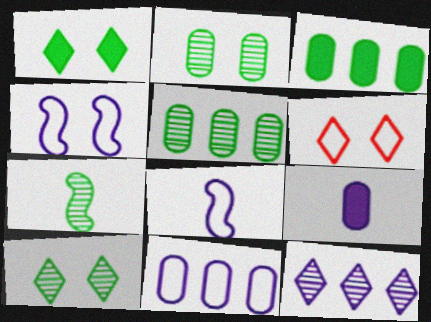[[4, 9, 12], 
[5, 7, 10]]